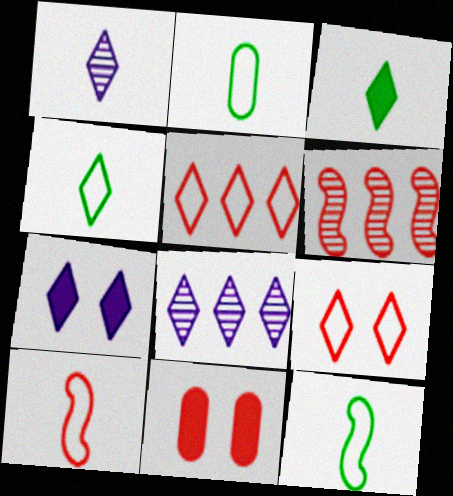[[2, 4, 12], 
[2, 6, 7], 
[3, 8, 9], 
[8, 11, 12]]